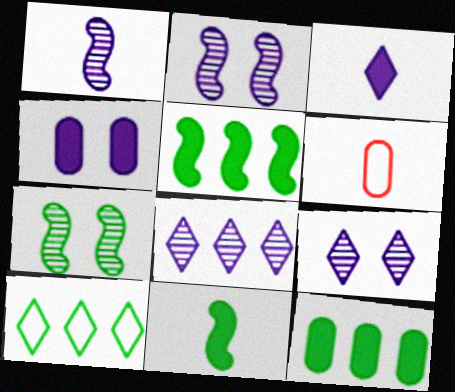[[5, 6, 9]]